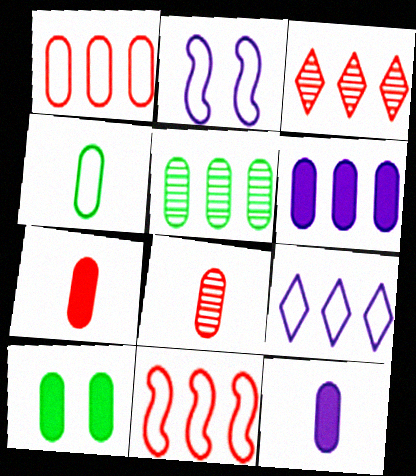[[1, 5, 6], 
[4, 5, 10], 
[4, 8, 12], 
[6, 7, 10]]